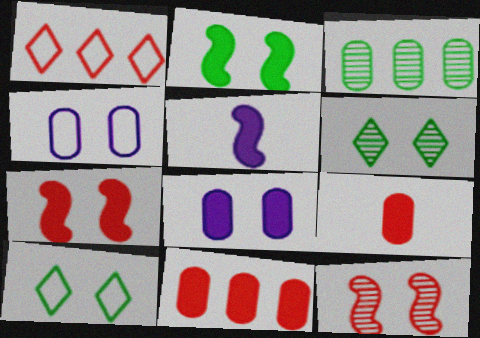[[1, 9, 12], 
[3, 4, 9], 
[4, 6, 7], 
[8, 10, 12]]